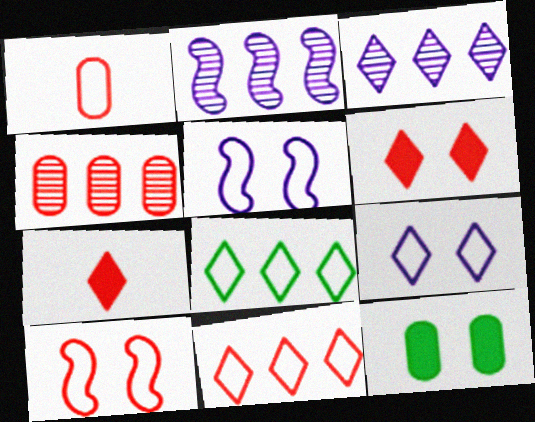[[1, 5, 8], 
[1, 10, 11], 
[4, 7, 10]]